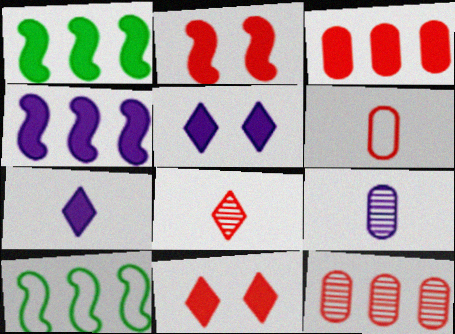[[9, 10, 11]]